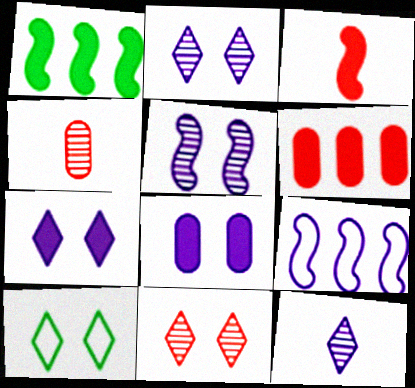[[7, 10, 11], 
[8, 9, 12]]